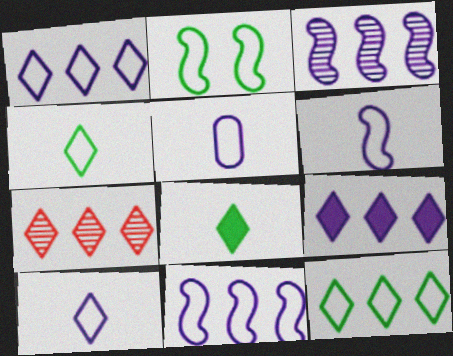[[5, 6, 10], 
[7, 9, 12]]